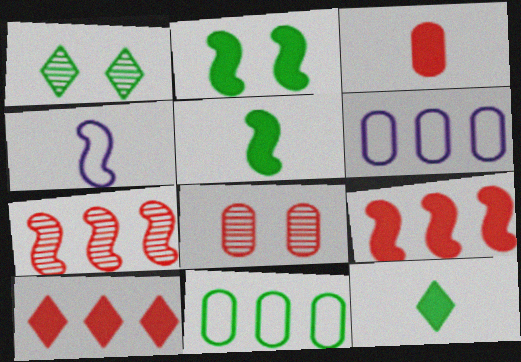[[1, 5, 11], 
[2, 4, 7]]